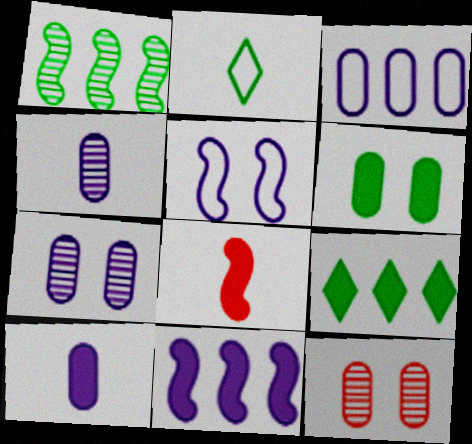[[1, 2, 6], 
[1, 5, 8], 
[2, 4, 8], 
[2, 11, 12], 
[3, 7, 10]]